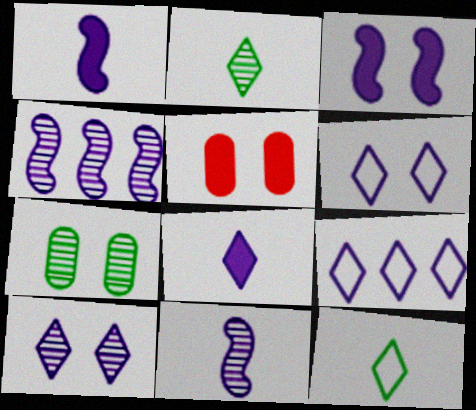[[4, 5, 12], 
[8, 9, 10]]